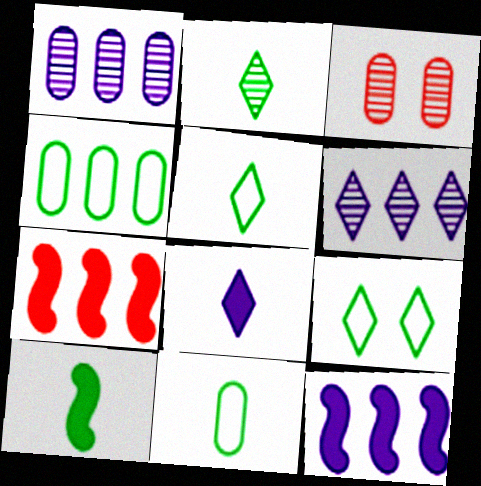[[2, 10, 11], 
[3, 5, 12], 
[4, 6, 7]]